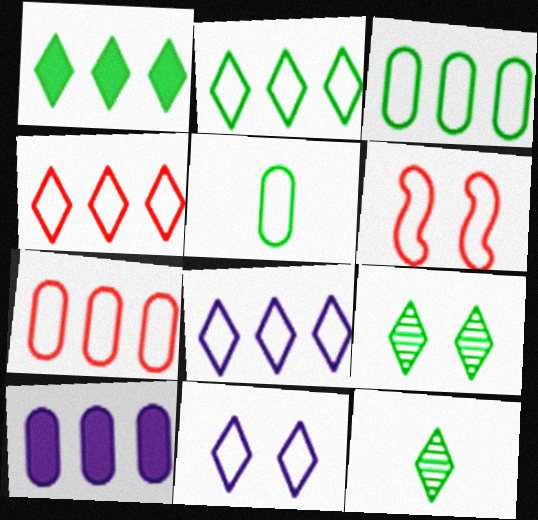[[2, 4, 8], 
[5, 6, 8], 
[6, 10, 12]]